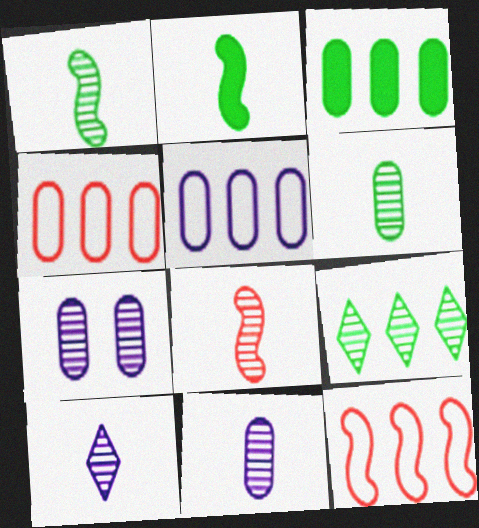[[6, 8, 10], 
[7, 8, 9]]